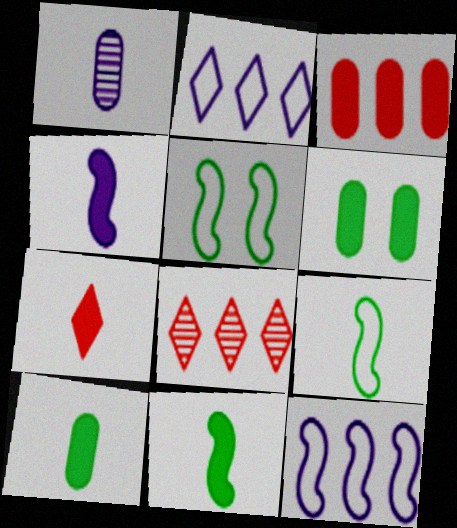[[1, 7, 9], 
[4, 7, 10]]